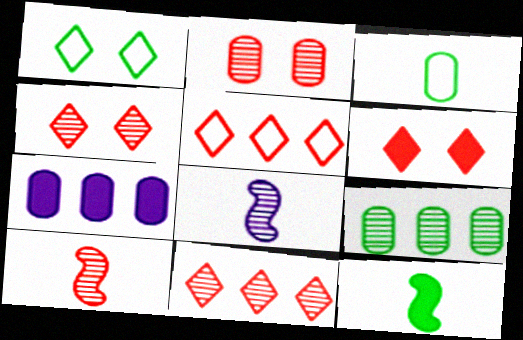[[1, 7, 10], 
[1, 9, 12], 
[2, 3, 7], 
[2, 10, 11], 
[4, 8, 9], 
[6, 7, 12]]